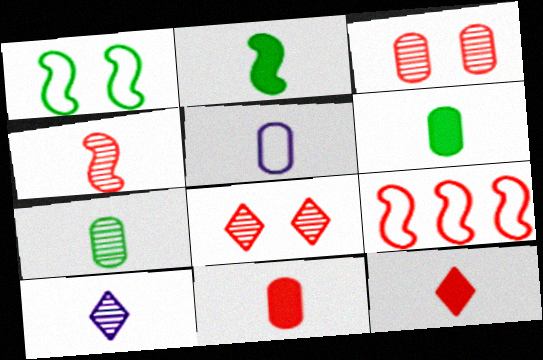[[3, 9, 12], 
[4, 7, 10], 
[5, 7, 11], 
[8, 9, 11]]